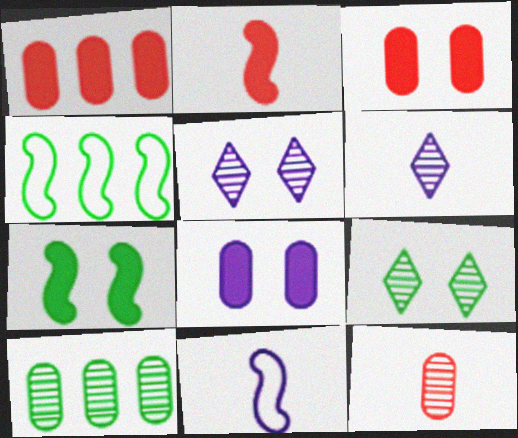[[1, 9, 11], 
[3, 4, 6]]